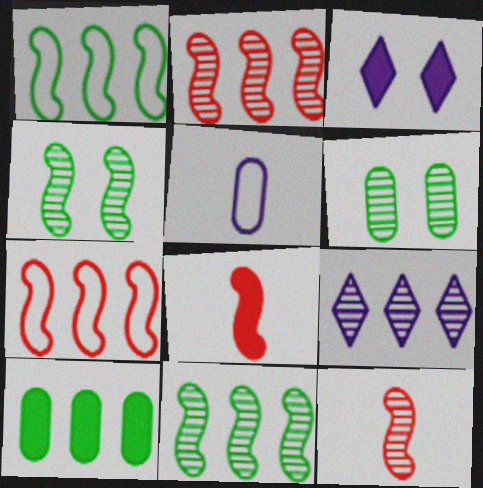[[3, 8, 10], 
[6, 9, 12], 
[7, 9, 10]]